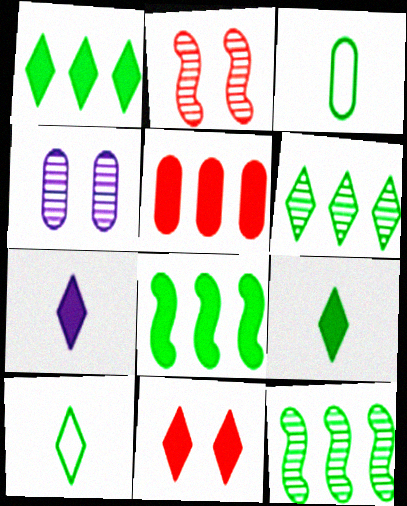[[1, 7, 11], 
[3, 4, 5]]